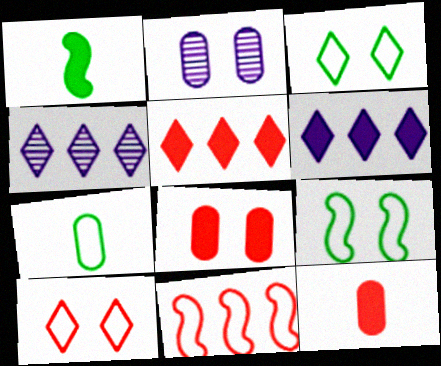[[1, 6, 8], 
[4, 9, 12]]